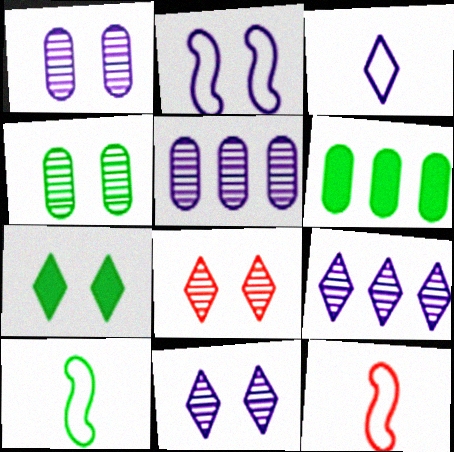[[5, 7, 12], 
[6, 11, 12]]